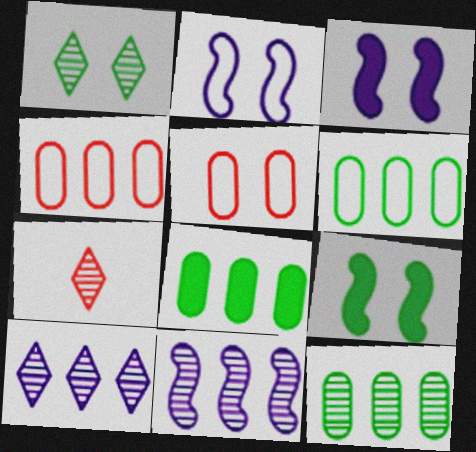[[1, 3, 5], 
[1, 7, 10], 
[2, 7, 8], 
[3, 6, 7], 
[6, 8, 12]]